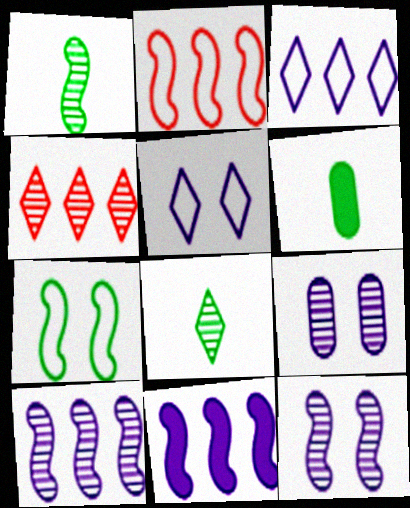[[1, 4, 9]]